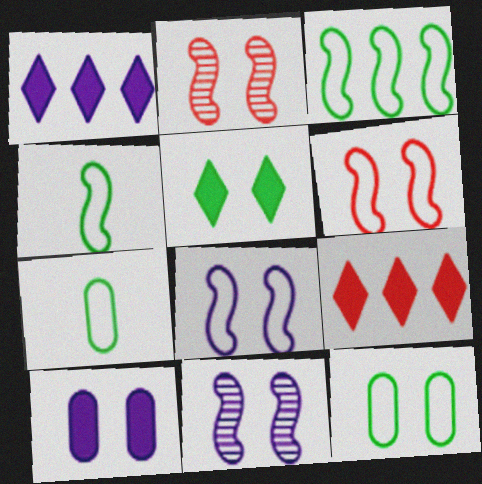[[1, 2, 7], 
[7, 9, 11]]